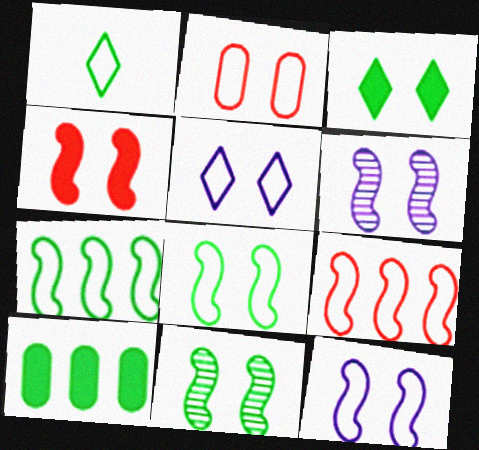[[1, 10, 11], 
[2, 3, 6], 
[2, 5, 8], 
[4, 6, 8], 
[4, 11, 12]]